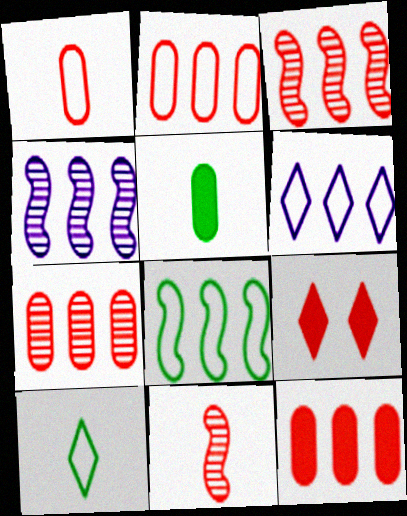[[1, 3, 9], 
[2, 6, 8], 
[2, 7, 12], 
[2, 9, 11]]